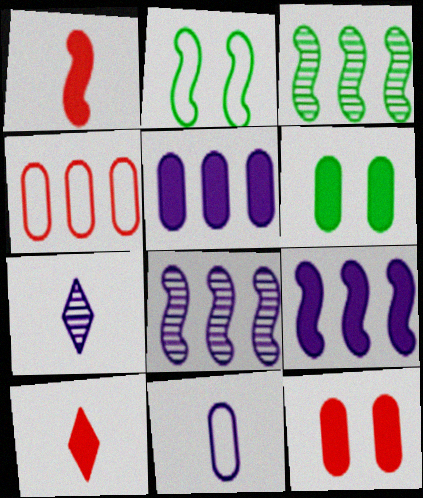[[1, 2, 8], 
[6, 9, 10]]